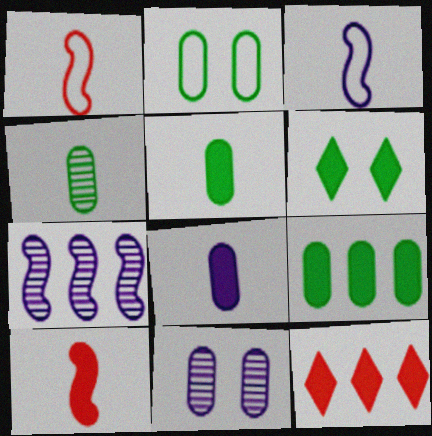[[2, 4, 9]]